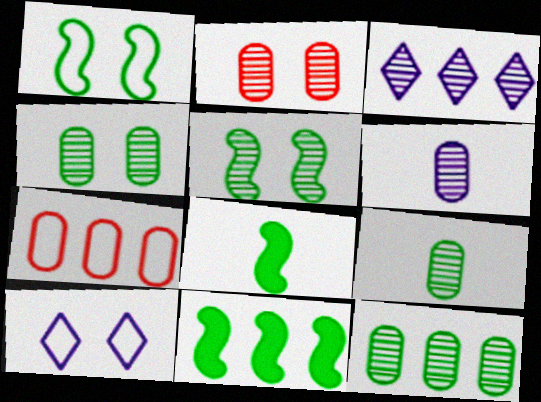[[2, 6, 12], 
[3, 7, 11], 
[4, 9, 12]]